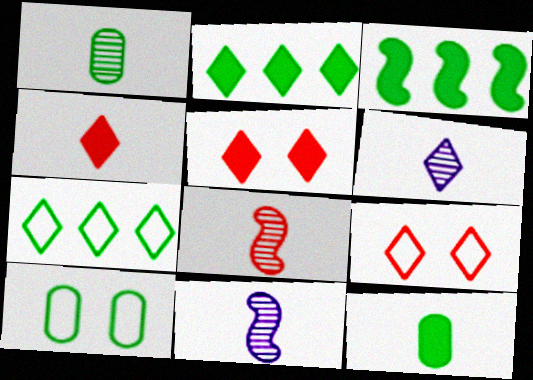[[1, 6, 8], 
[2, 6, 9], 
[5, 6, 7]]